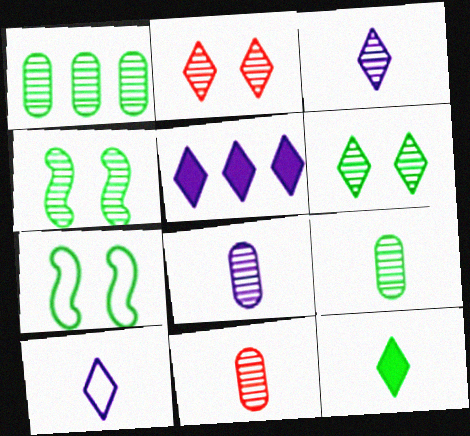[[1, 7, 12], 
[5, 7, 11], 
[8, 9, 11]]